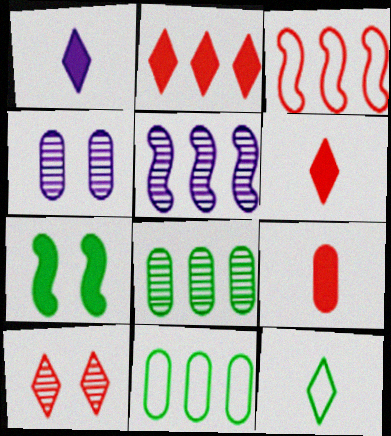[[2, 5, 11], 
[3, 9, 10], 
[4, 9, 11], 
[7, 8, 12]]